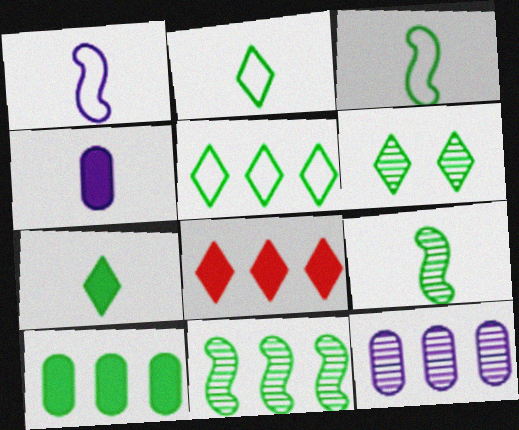[[3, 6, 10], 
[5, 6, 7], 
[5, 10, 11]]